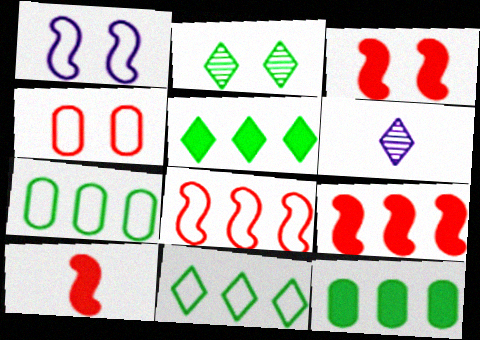[[3, 6, 7], 
[3, 9, 10]]